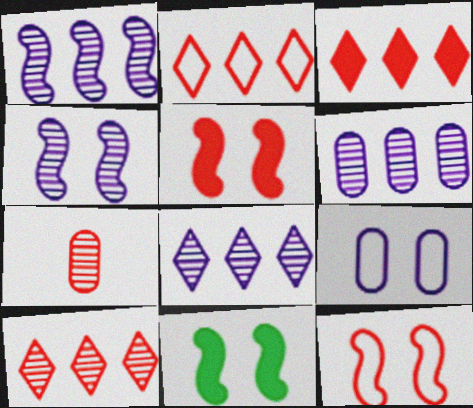[[1, 6, 8], 
[2, 3, 10], 
[2, 5, 7], 
[3, 7, 12], 
[4, 11, 12]]